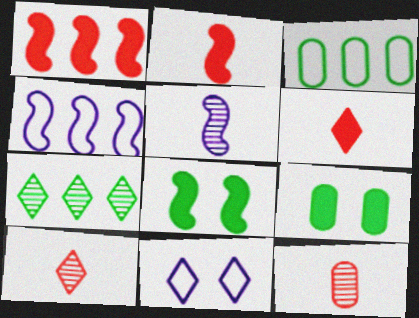[[4, 9, 10], 
[6, 7, 11]]